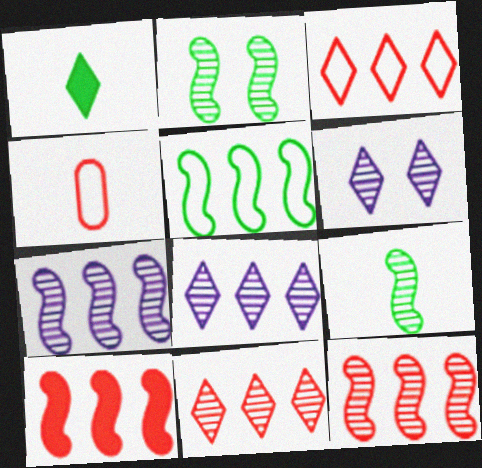[[1, 3, 6], 
[5, 7, 10]]